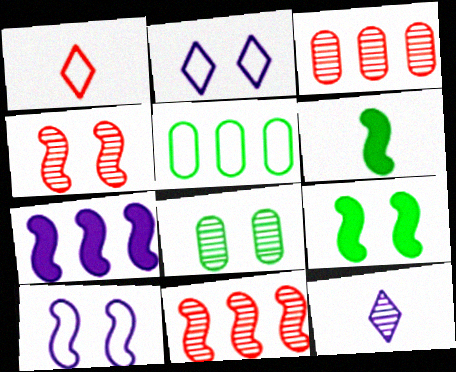[[1, 5, 10], 
[1, 7, 8], 
[2, 3, 6], 
[4, 9, 10], 
[6, 10, 11], 
[8, 11, 12]]